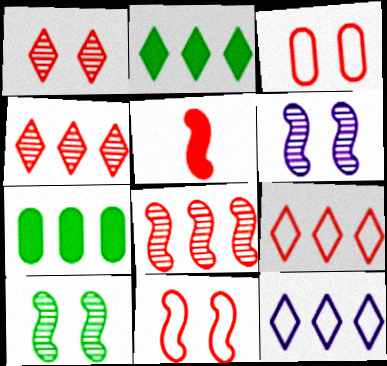[[2, 4, 12], 
[3, 4, 5], 
[5, 8, 11], 
[7, 8, 12]]